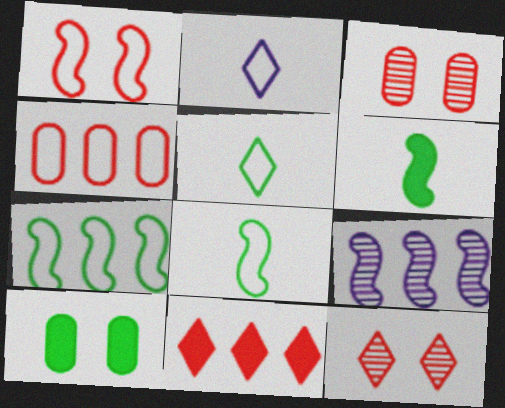[[1, 6, 9]]